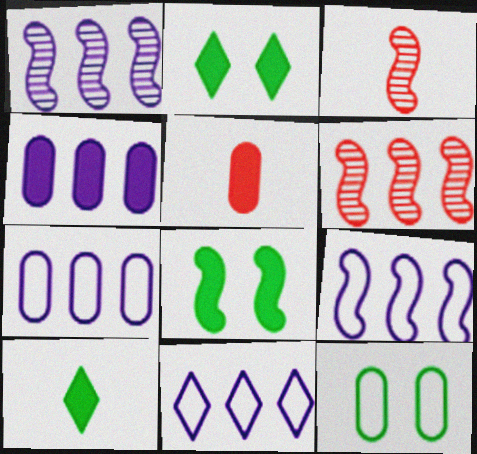[[1, 4, 11], 
[2, 3, 7], 
[3, 8, 9], 
[7, 9, 11]]